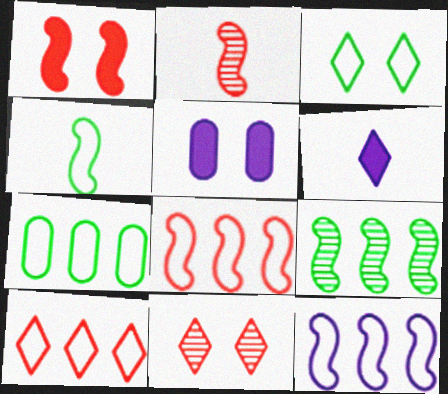[[1, 2, 8], 
[3, 4, 7], 
[7, 10, 12]]